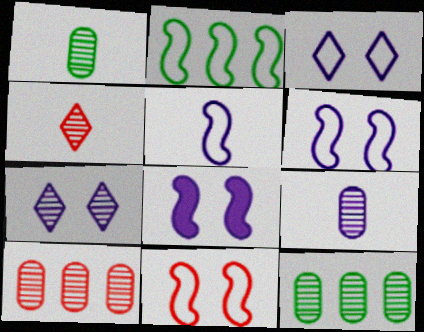[[2, 5, 11]]